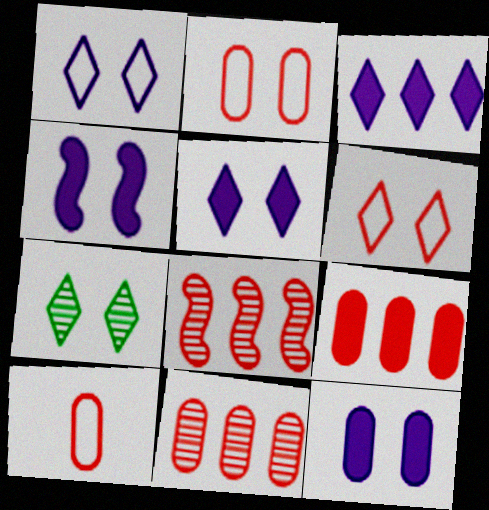[[2, 4, 7], 
[4, 5, 12], 
[5, 6, 7]]